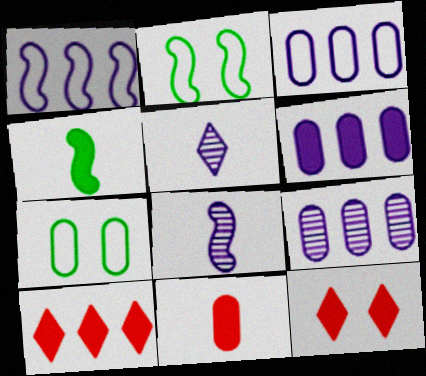[[3, 6, 9], 
[4, 6, 12], 
[7, 8, 10], 
[7, 9, 11]]